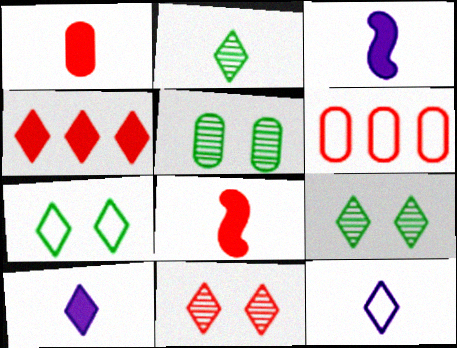[[3, 6, 9], 
[4, 9, 12], 
[6, 8, 11]]